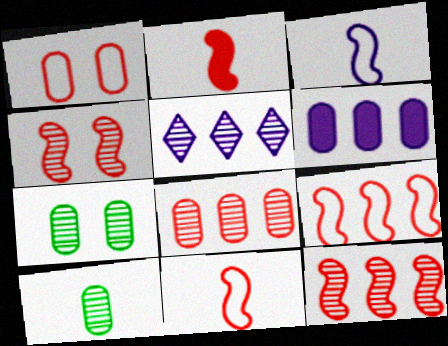[[1, 6, 10], 
[2, 4, 9], 
[4, 5, 10]]